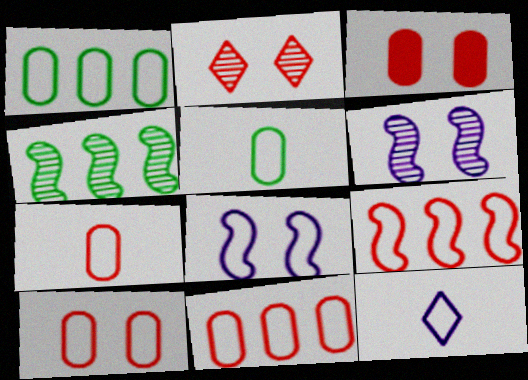[[3, 4, 12], 
[7, 10, 11]]